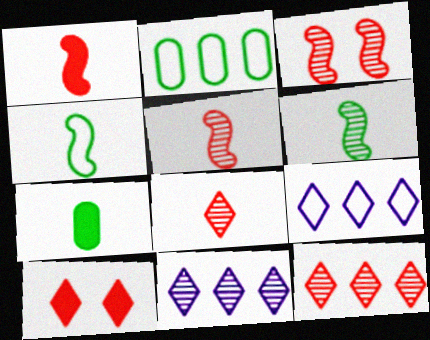[[3, 7, 9]]